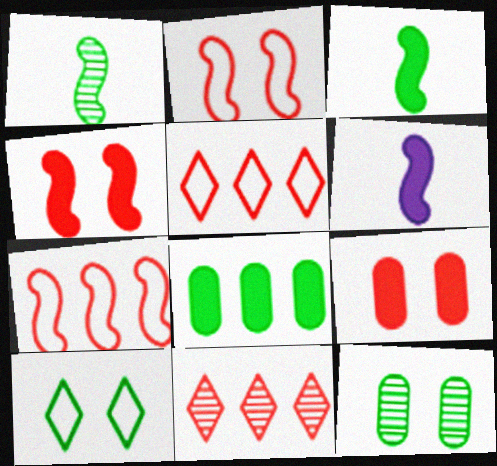[[1, 8, 10], 
[5, 6, 12]]